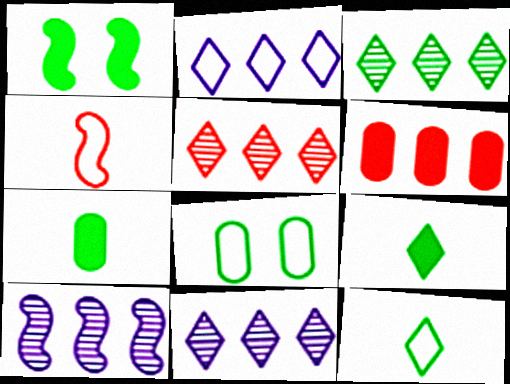[[1, 4, 10], 
[2, 4, 8], 
[3, 5, 11]]